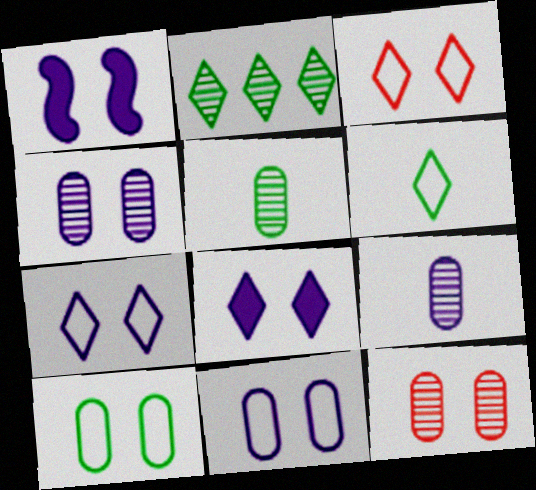[[1, 4, 7]]